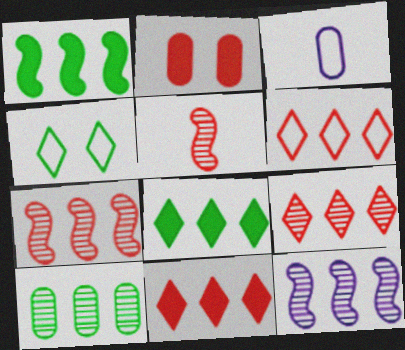[[2, 3, 10], 
[2, 5, 6], 
[6, 9, 11], 
[9, 10, 12]]